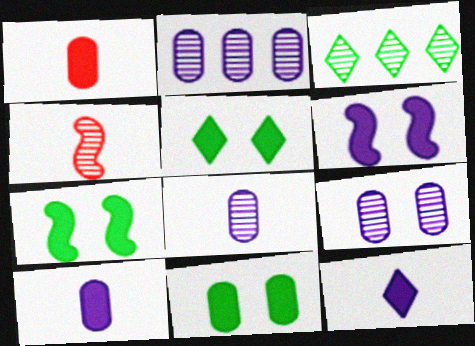[[2, 8, 9], 
[3, 4, 9], 
[5, 7, 11]]